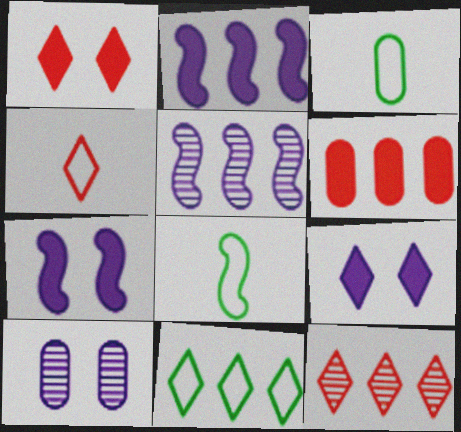[[1, 3, 5], 
[1, 4, 12], 
[3, 6, 10], 
[3, 7, 12], 
[5, 6, 11]]